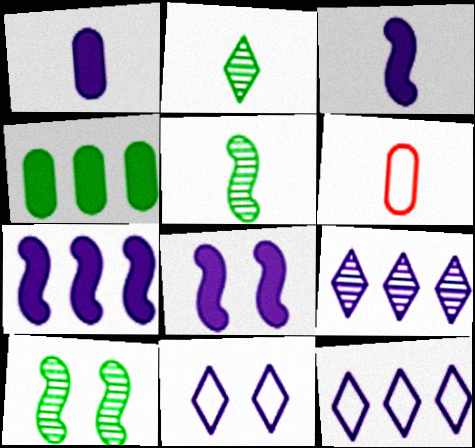[[2, 3, 6], 
[3, 7, 8]]